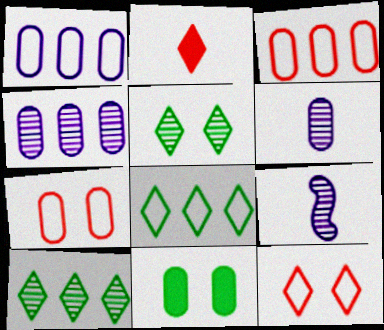[[3, 6, 11]]